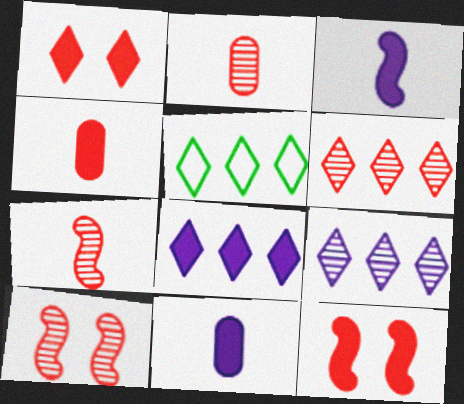[[2, 6, 10], 
[5, 6, 8], 
[5, 10, 11]]